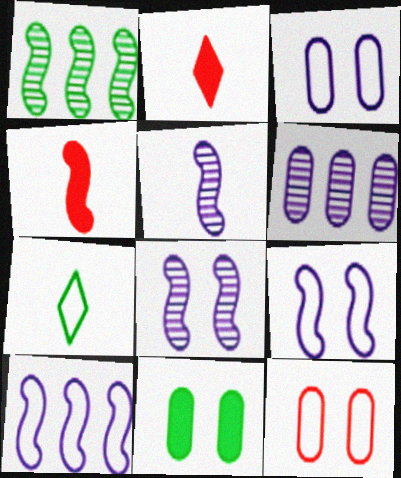[[1, 2, 3], 
[1, 4, 9], 
[1, 7, 11], 
[7, 10, 12]]